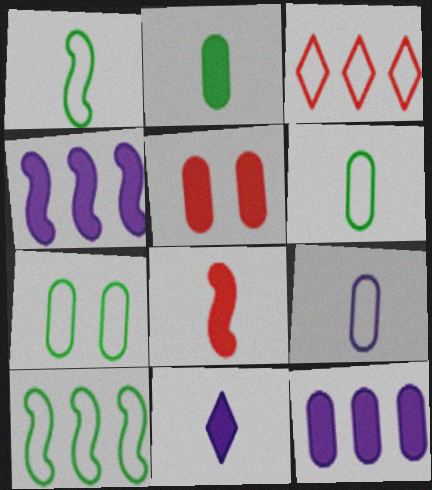[[2, 5, 12], 
[2, 8, 11]]